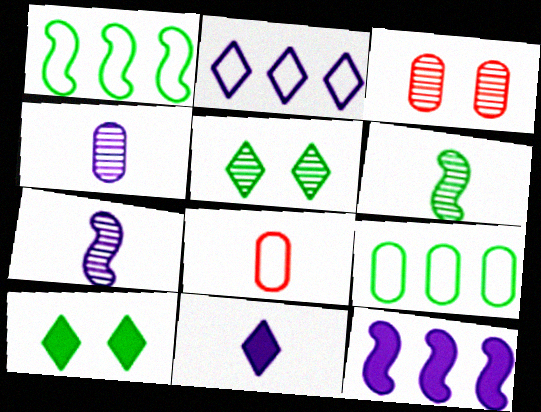[[1, 3, 11], 
[5, 8, 12], 
[6, 8, 11], 
[6, 9, 10]]